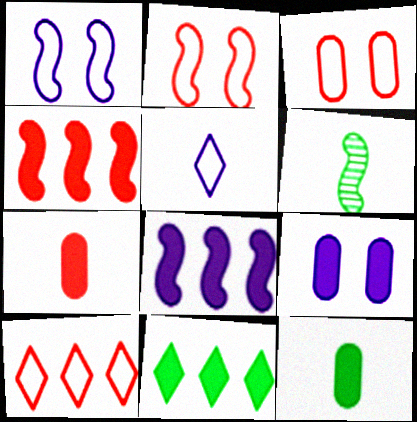[[1, 4, 6], 
[2, 6, 8], 
[5, 6, 7], 
[6, 9, 10]]